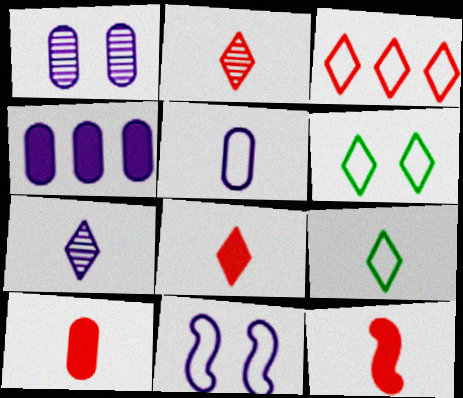[[1, 4, 5], 
[4, 7, 11], 
[7, 8, 9], 
[8, 10, 12]]